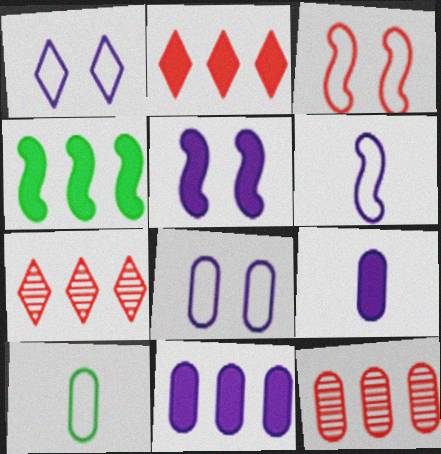[[2, 4, 11], 
[5, 7, 10]]